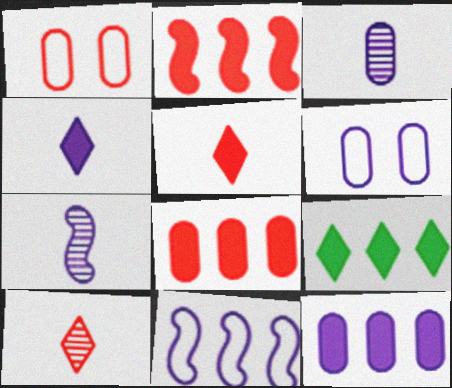[[1, 2, 10], 
[1, 7, 9], 
[2, 9, 12], 
[3, 6, 12]]